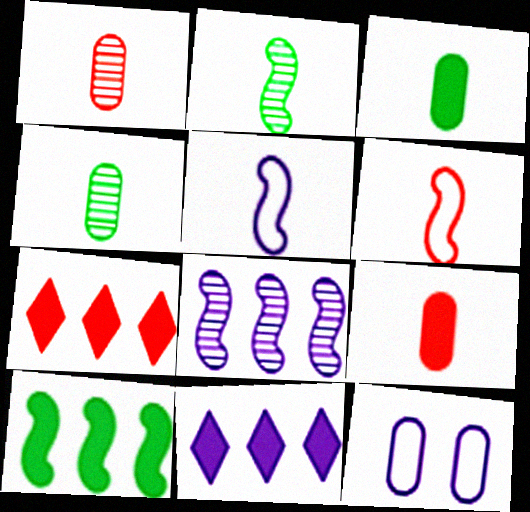[[2, 7, 12]]